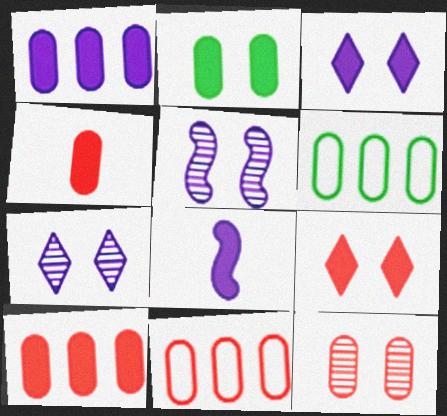[[1, 2, 4], 
[1, 3, 8], 
[4, 11, 12]]